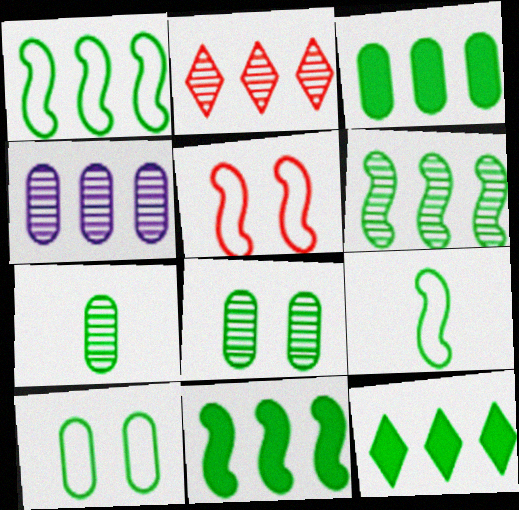[[1, 6, 11], 
[2, 4, 6], 
[3, 7, 10], 
[3, 11, 12], 
[8, 9, 12]]